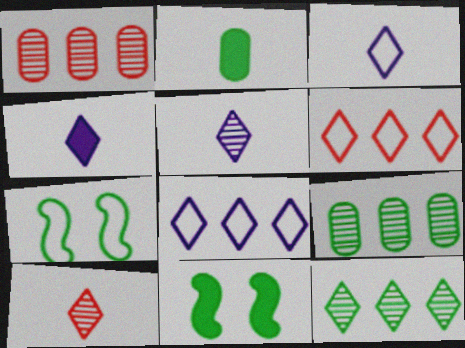[[1, 3, 11], 
[1, 4, 7], 
[2, 7, 12], 
[3, 4, 5]]